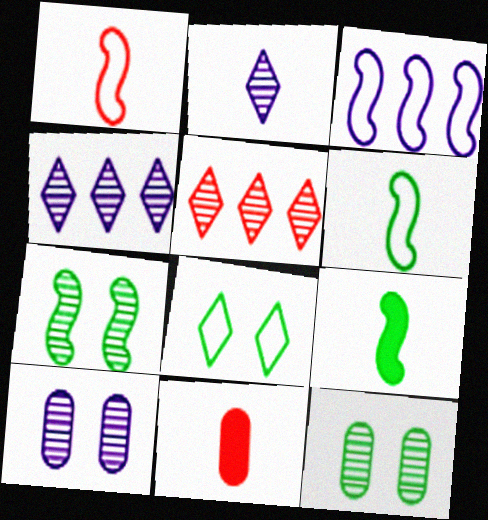[[2, 6, 11]]